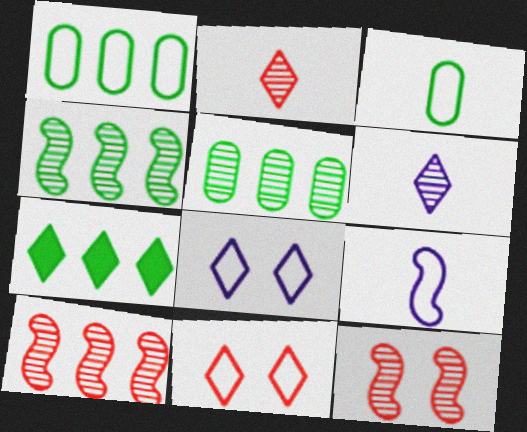[[1, 4, 7], 
[1, 9, 11], 
[2, 7, 8], 
[5, 6, 12], 
[6, 7, 11]]